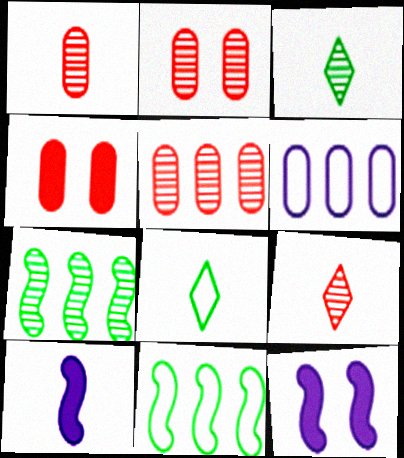[[1, 2, 5], 
[1, 8, 10], 
[5, 8, 12]]